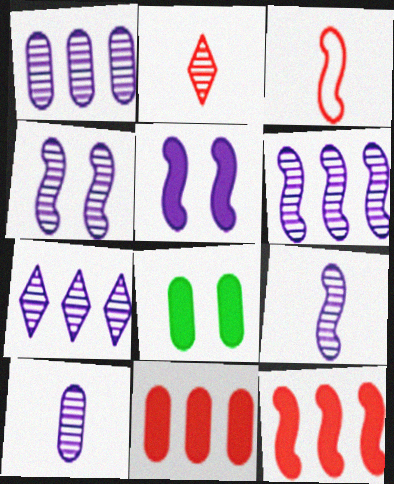[[1, 6, 7], 
[3, 7, 8], 
[4, 6, 9], 
[4, 7, 10]]